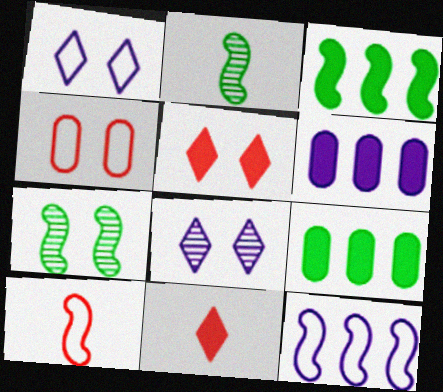[[8, 9, 10]]